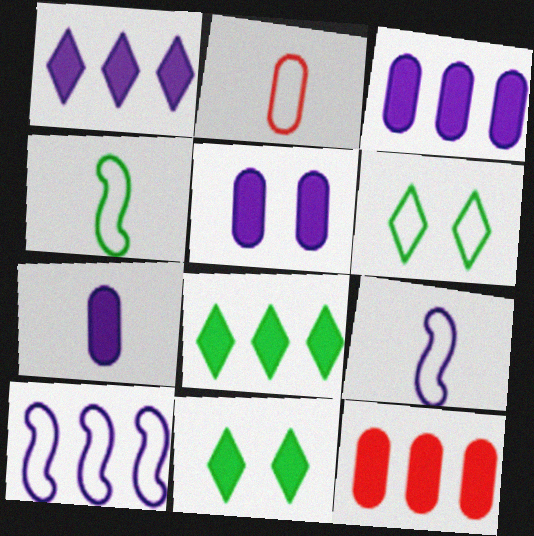[[2, 6, 10], 
[3, 5, 7]]